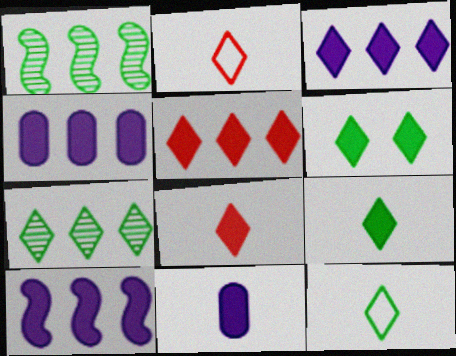[[3, 4, 10], 
[3, 6, 8], 
[6, 7, 12]]